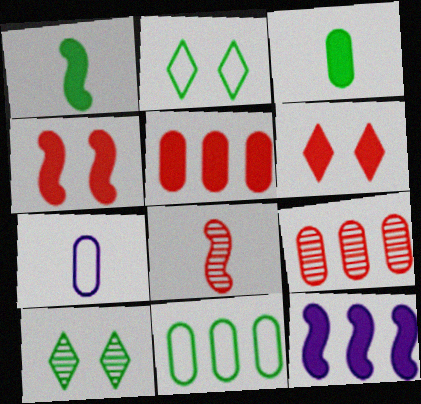[[1, 4, 12], 
[1, 10, 11], 
[3, 6, 12]]